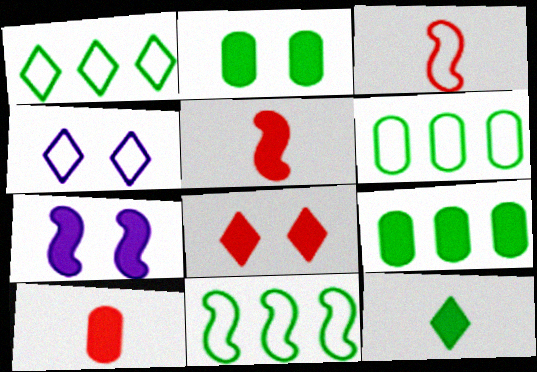[[1, 6, 11], 
[2, 7, 8], 
[3, 4, 6]]